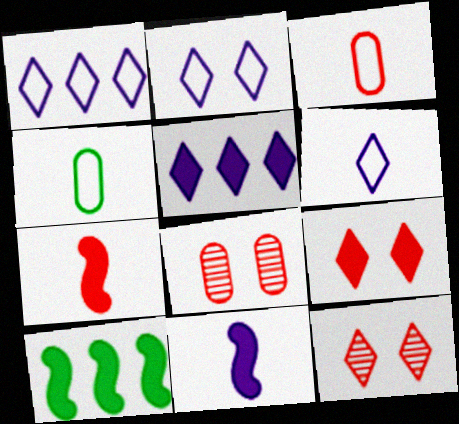[[1, 2, 6], 
[6, 8, 10]]